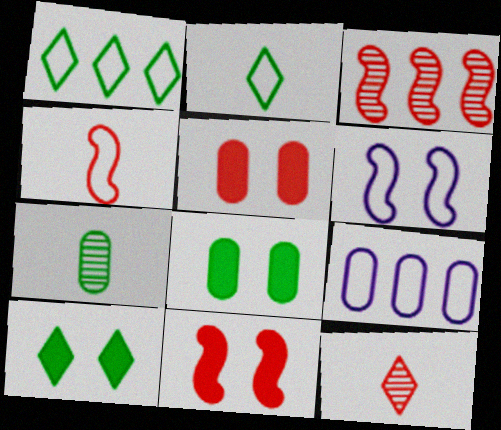[[3, 4, 11], 
[5, 7, 9]]